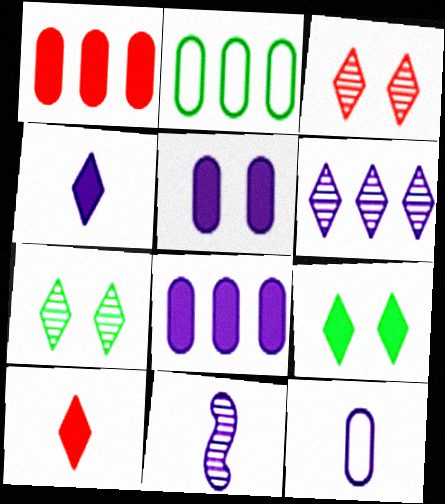[[4, 11, 12]]